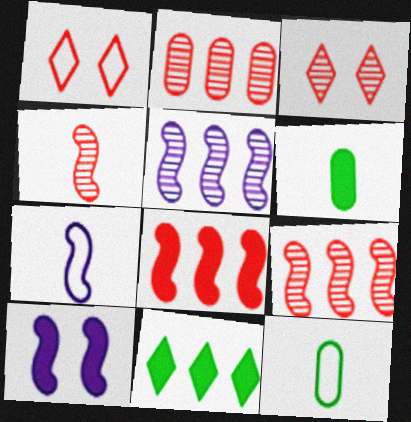[[1, 5, 6], 
[2, 3, 4], 
[5, 7, 10]]